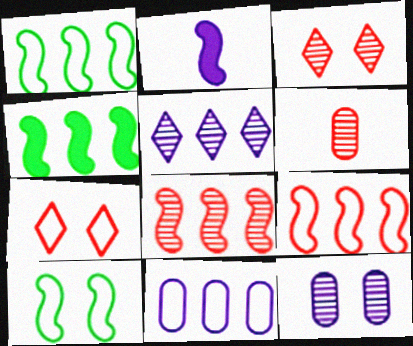[[2, 8, 10], 
[3, 6, 8]]